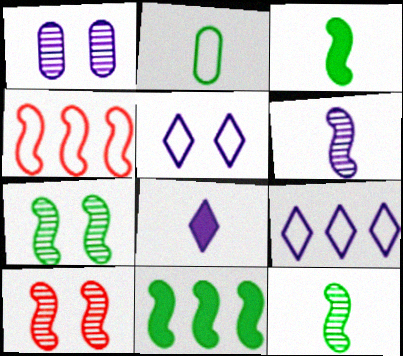[[2, 4, 5]]